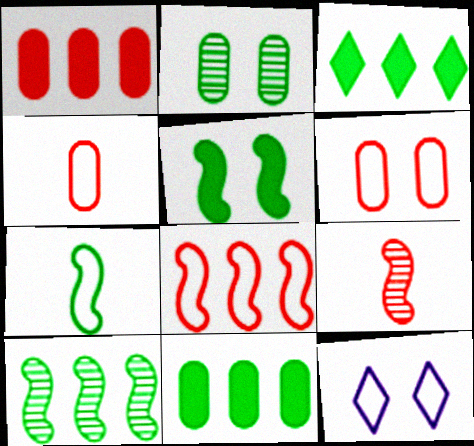[[2, 3, 7], 
[5, 7, 10], 
[9, 11, 12]]